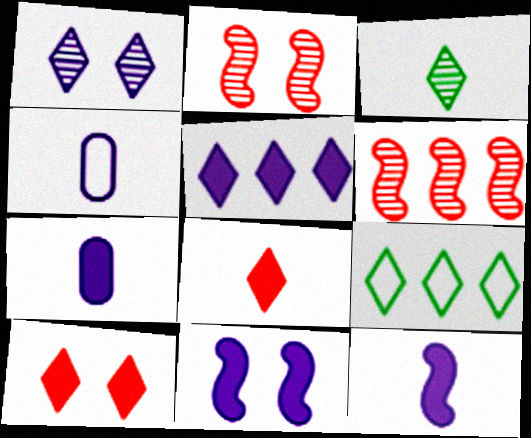[[1, 8, 9], 
[2, 7, 9], 
[5, 7, 11]]